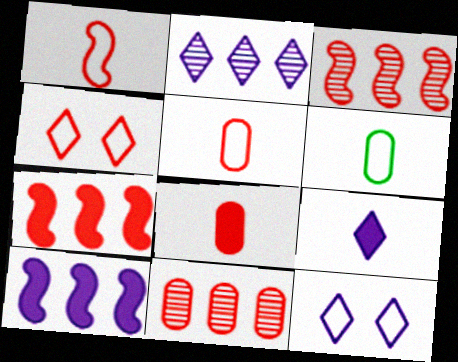[[2, 9, 12], 
[3, 4, 8]]